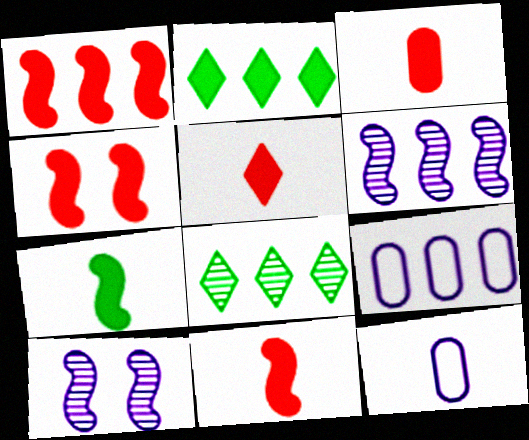[[1, 4, 11], 
[1, 8, 9], 
[3, 5, 11], 
[4, 8, 12]]